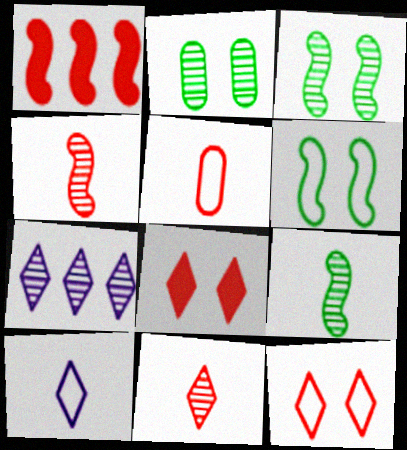[[1, 2, 10], 
[2, 4, 7]]